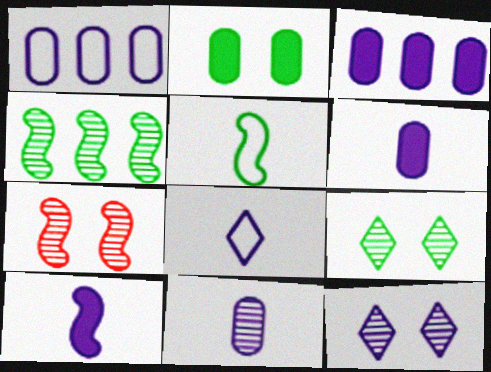[[1, 10, 12], 
[8, 10, 11]]